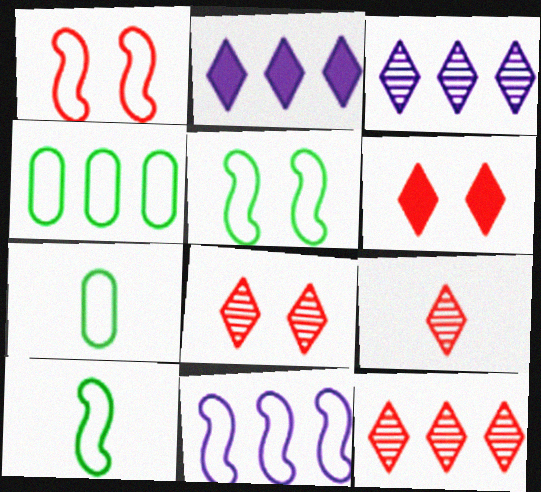[[1, 10, 11], 
[8, 9, 12]]